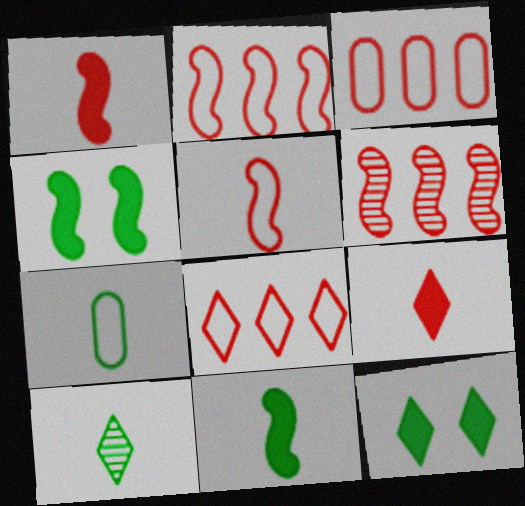[[2, 3, 8], 
[7, 10, 11]]